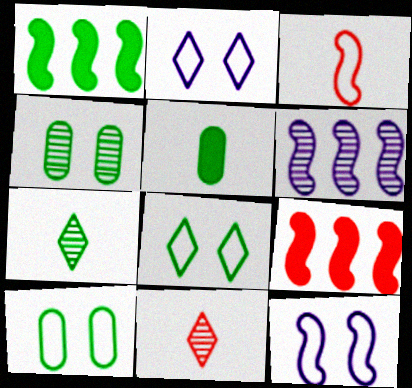[[1, 7, 10], 
[4, 6, 11]]